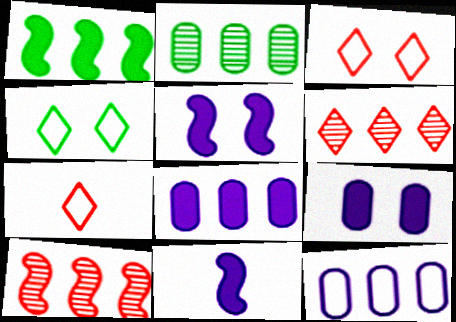[[1, 6, 12], 
[2, 3, 11], 
[2, 5, 7]]